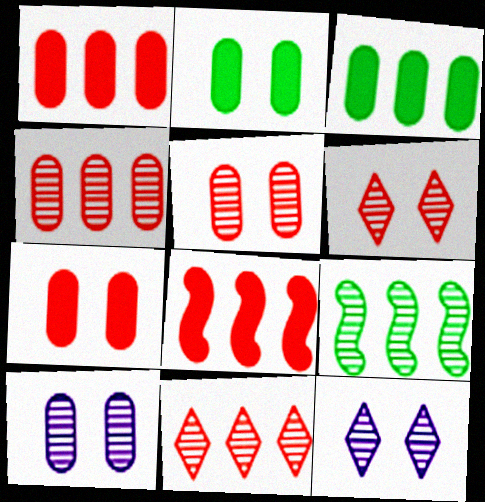[]